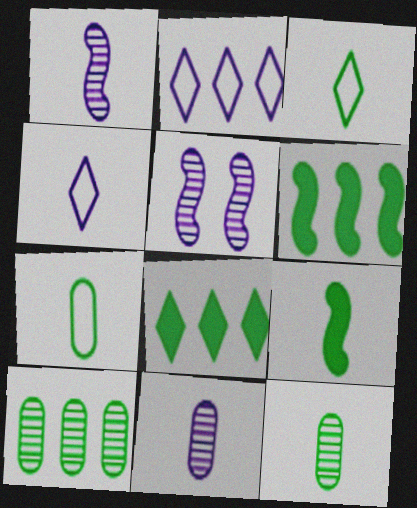[[3, 9, 12]]